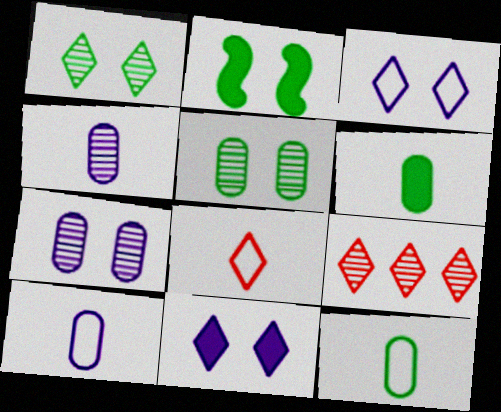[[2, 9, 10]]